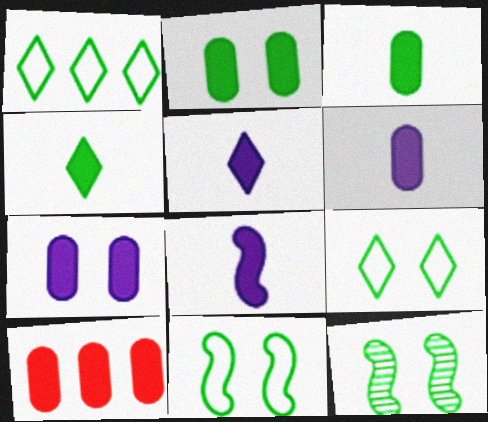[[1, 3, 12], 
[2, 6, 10], 
[2, 9, 12], 
[3, 7, 10], 
[5, 6, 8]]